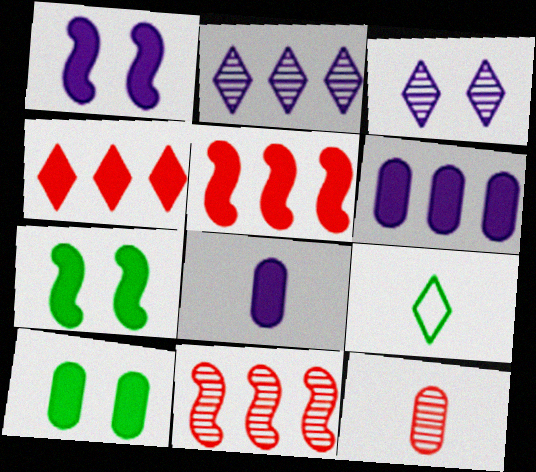[[3, 4, 9], 
[4, 7, 8]]